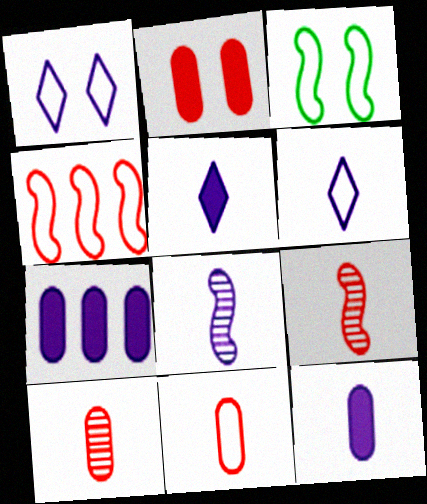[[1, 7, 8], 
[6, 8, 12]]